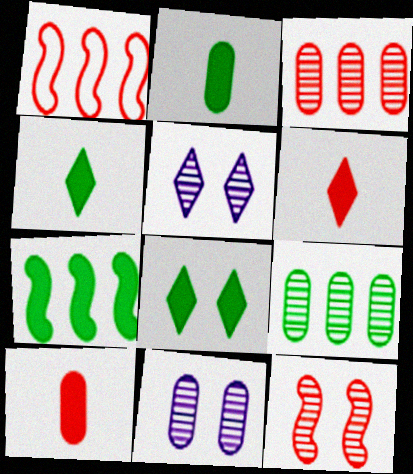[[1, 2, 5], 
[1, 4, 11], 
[2, 7, 8]]